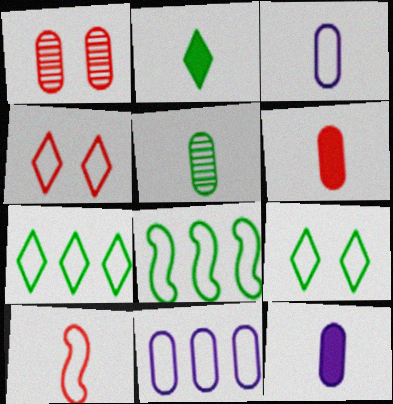[[3, 4, 8], 
[3, 5, 6], 
[9, 10, 11]]